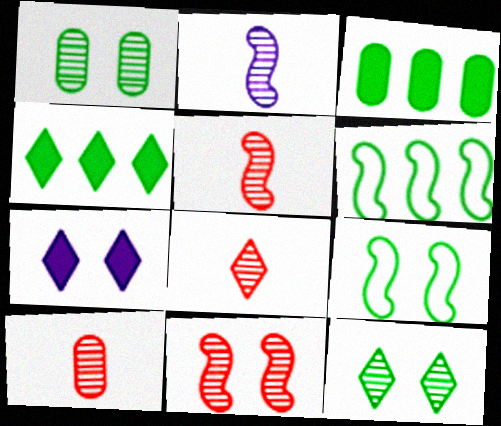[[5, 8, 10], 
[6, 7, 10]]